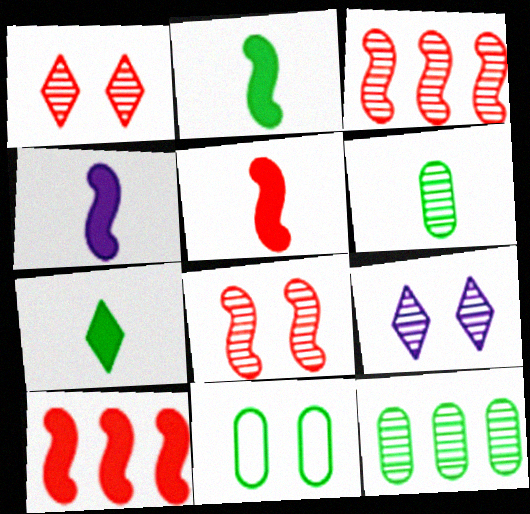[[2, 4, 5], 
[3, 6, 9]]